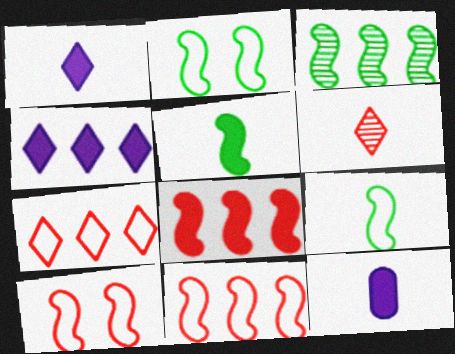[[2, 3, 5], 
[6, 9, 12]]